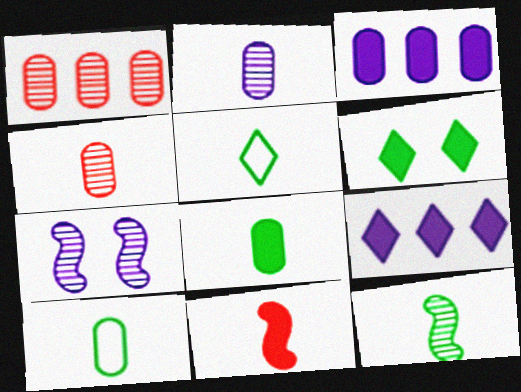[[2, 5, 11], 
[3, 6, 11], 
[5, 8, 12]]